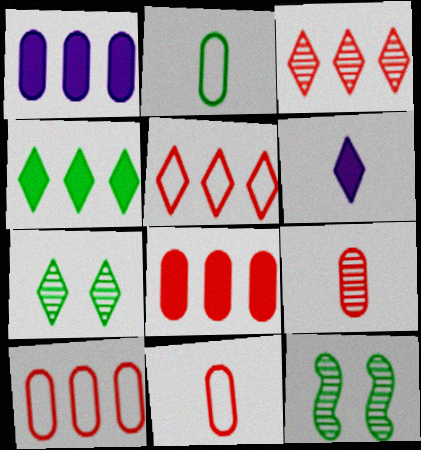[[2, 4, 12], 
[5, 6, 7], 
[6, 10, 12]]